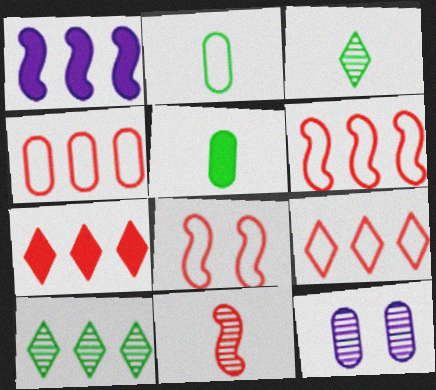[[1, 4, 10], 
[4, 5, 12], 
[4, 6, 9], 
[10, 11, 12]]